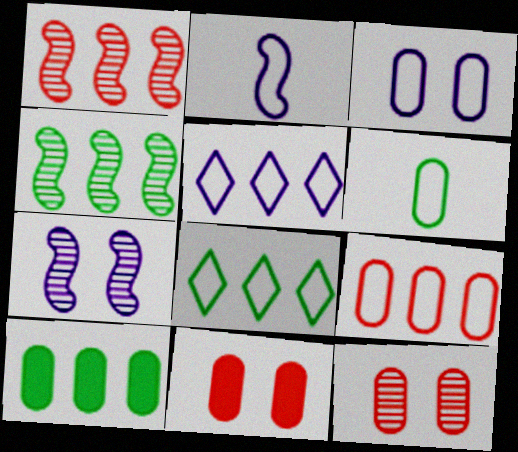[[1, 5, 10], 
[2, 3, 5], 
[3, 6, 9], 
[4, 8, 10]]